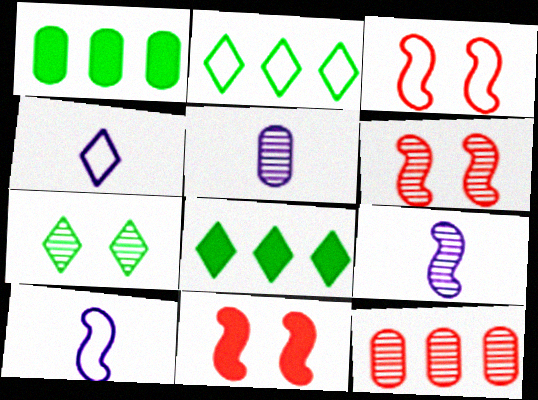[[1, 4, 6], 
[2, 5, 11], 
[3, 5, 8], 
[3, 6, 11], 
[7, 9, 12]]